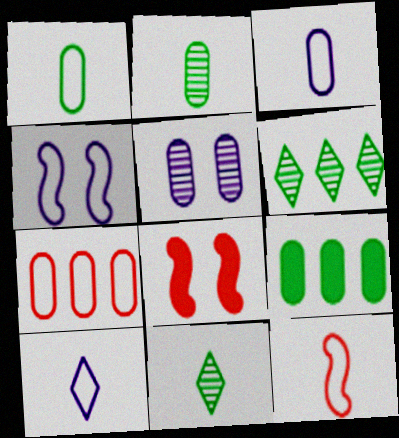[[1, 10, 12], 
[3, 6, 8]]